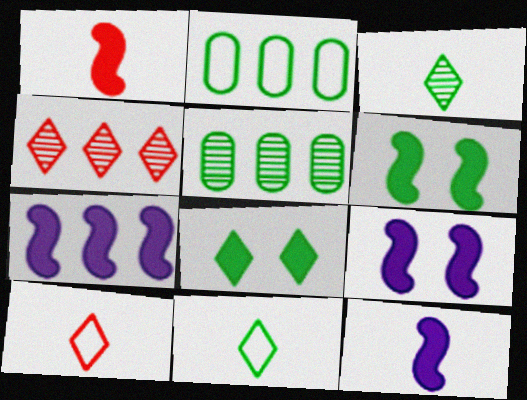[[1, 6, 7], 
[2, 3, 6], 
[2, 4, 7], 
[5, 6, 11], 
[5, 9, 10], 
[7, 9, 12]]